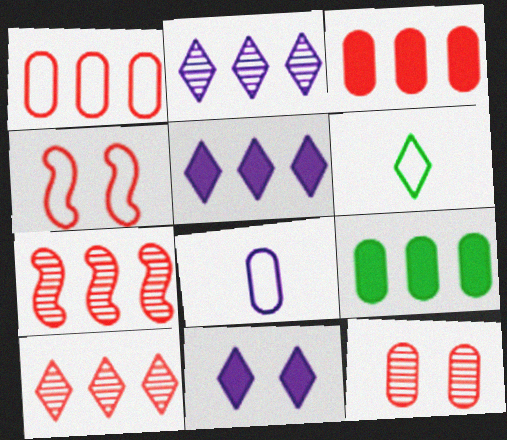[[6, 10, 11], 
[8, 9, 12]]